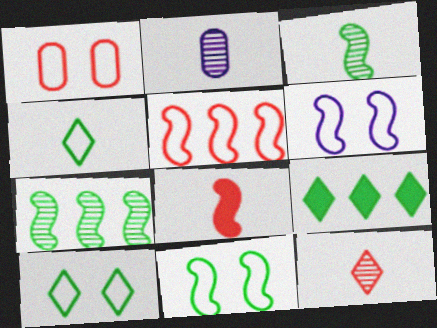[[1, 6, 10], 
[2, 3, 12], 
[2, 4, 8], 
[6, 7, 8]]